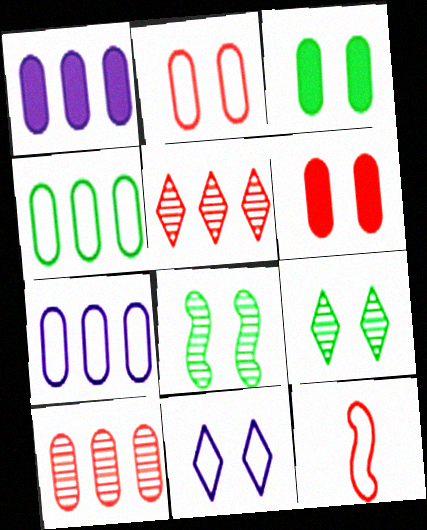[[1, 4, 10], 
[1, 9, 12], 
[4, 11, 12], 
[5, 6, 12], 
[6, 8, 11]]